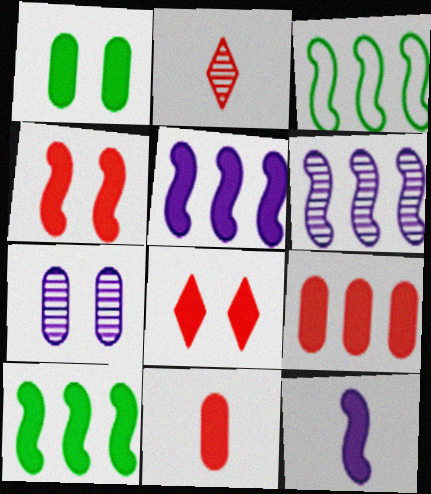[[4, 10, 12]]